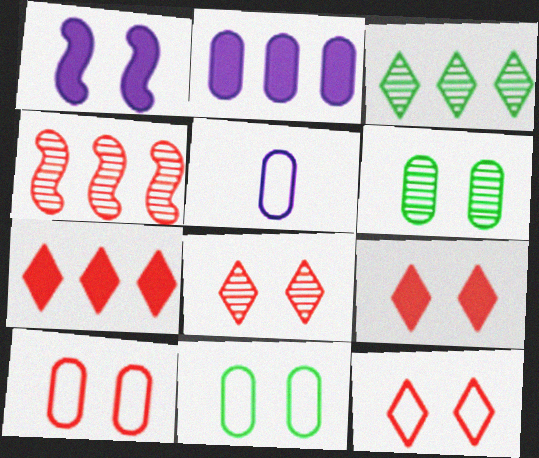[[1, 6, 12], 
[1, 8, 11], 
[8, 9, 12]]